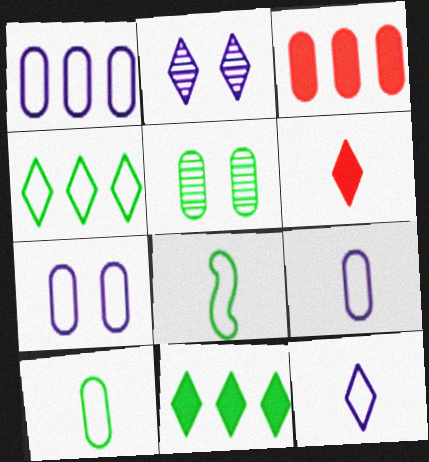[[1, 7, 9], 
[2, 3, 8], 
[2, 4, 6], 
[3, 5, 9], 
[5, 8, 11]]